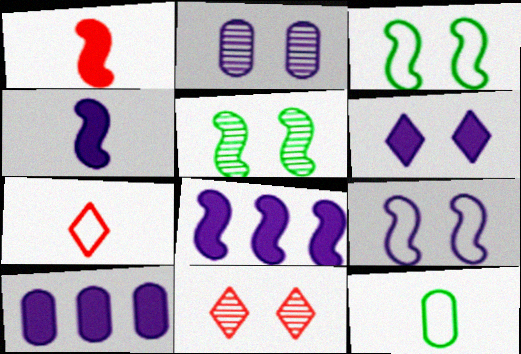[[2, 5, 11], 
[2, 6, 9], 
[4, 6, 10], 
[5, 7, 10], 
[8, 11, 12]]